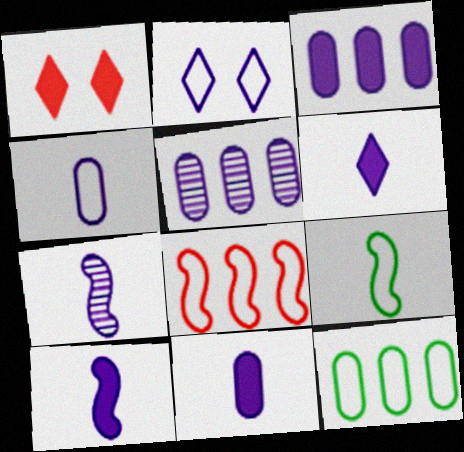[[1, 5, 9], 
[1, 7, 12], 
[2, 3, 7], 
[2, 5, 10], 
[4, 6, 7], 
[6, 10, 11]]